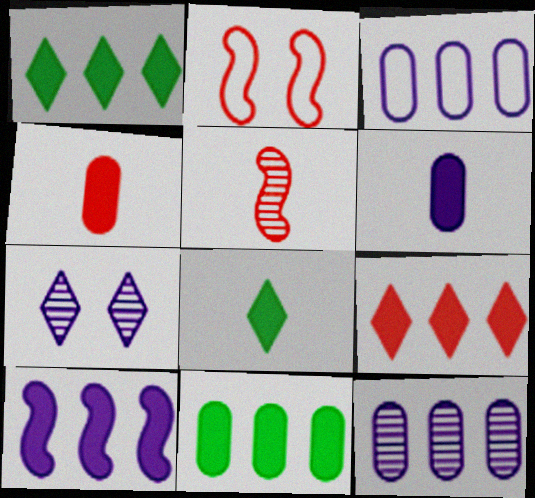[[2, 8, 12], 
[9, 10, 11]]